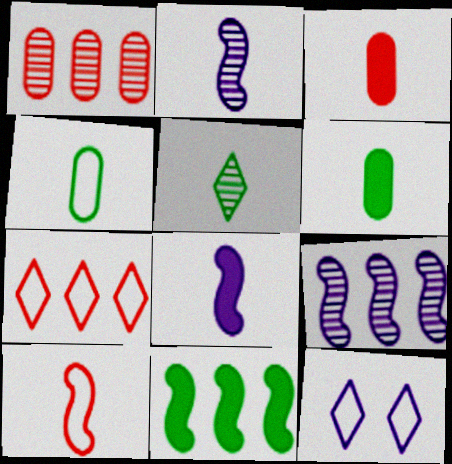[]